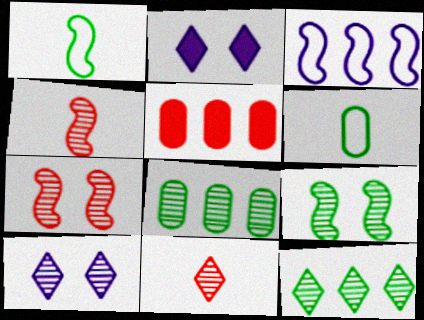[[1, 5, 10], 
[3, 5, 12], 
[4, 8, 10], 
[10, 11, 12]]